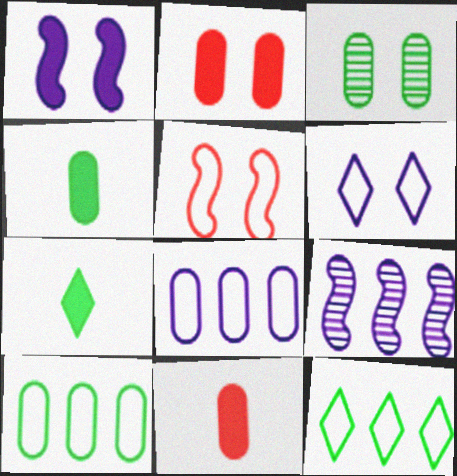[[3, 4, 10], 
[3, 8, 11]]